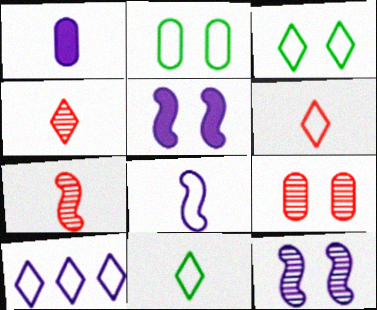[[1, 7, 11], 
[1, 10, 12], 
[3, 5, 9], 
[3, 6, 10]]